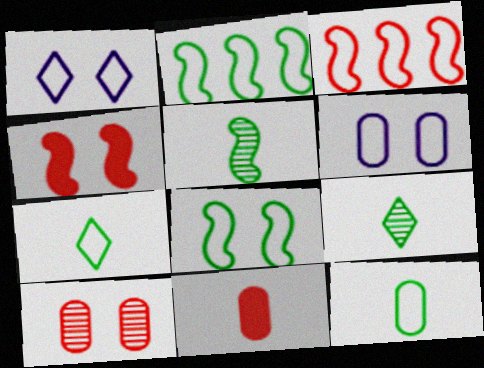[[1, 3, 12], 
[3, 6, 7]]